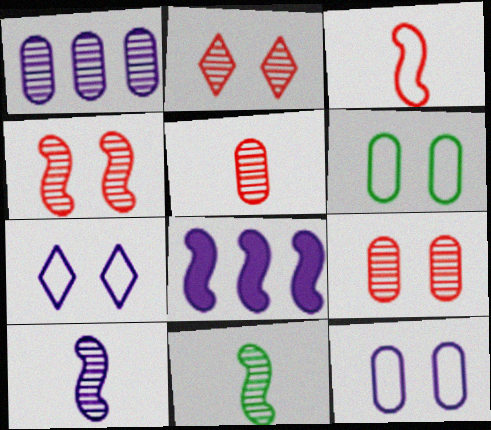[[1, 2, 11], 
[2, 4, 9]]